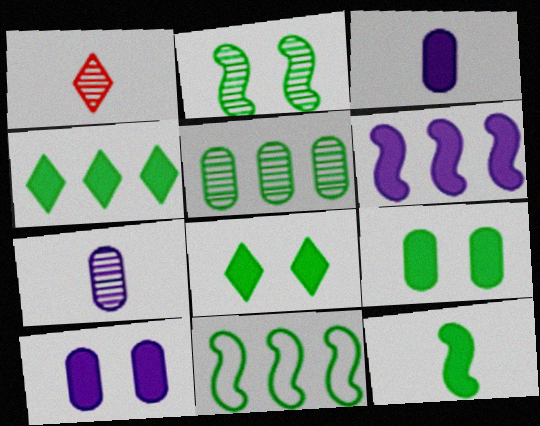[[1, 10, 11], 
[2, 11, 12], 
[4, 5, 11], 
[4, 9, 12]]